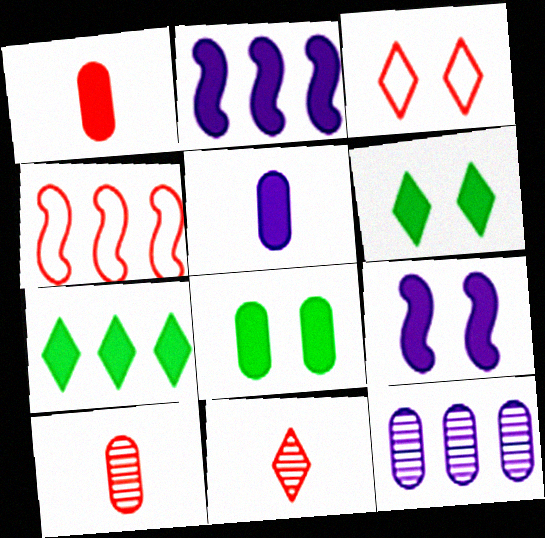[[1, 2, 6], 
[1, 7, 9], 
[4, 7, 12]]